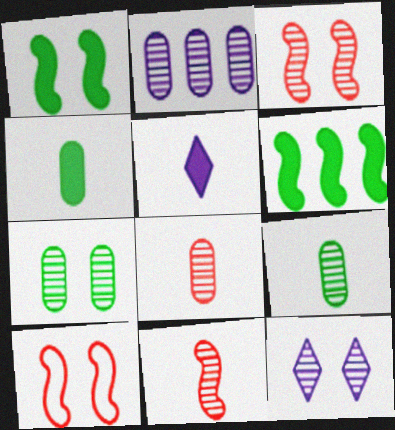[[2, 7, 8], 
[3, 7, 12]]